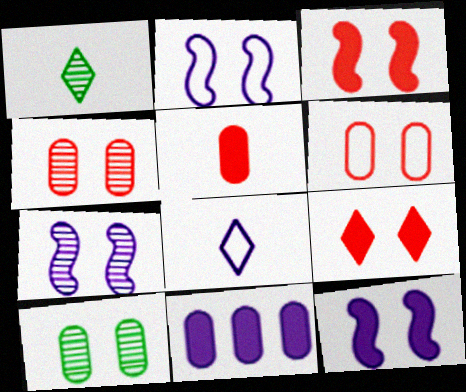[[2, 7, 12], 
[2, 9, 10], 
[7, 8, 11]]